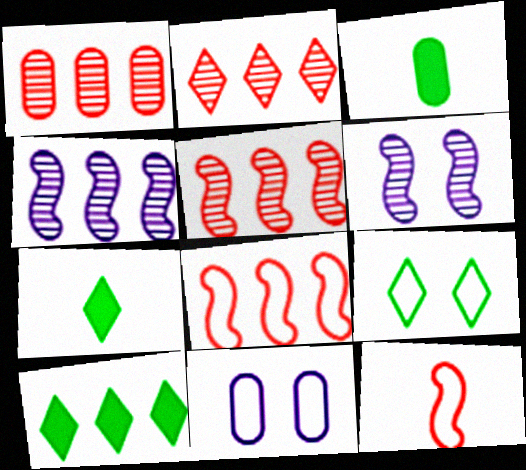[[1, 2, 5], 
[1, 3, 11], 
[5, 7, 11]]